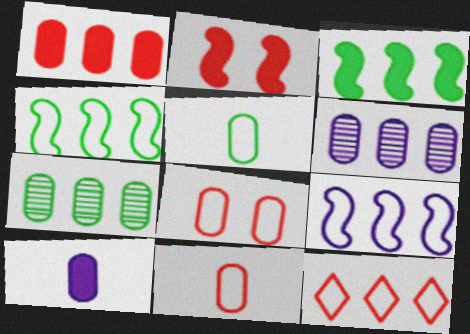[[3, 6, 12], 
[7, 8, 10]]